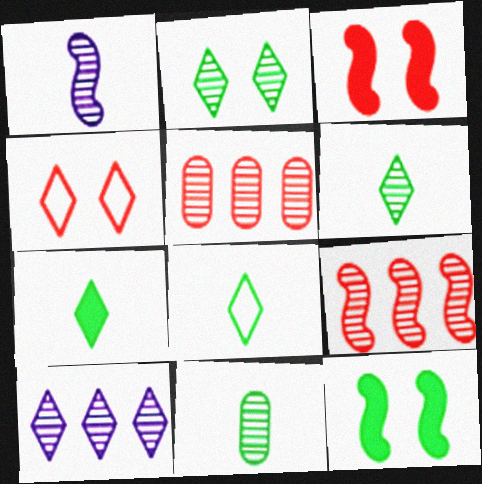[[1, 2, 5], 
[4, 7, 10], 
[6, 7, 8]]